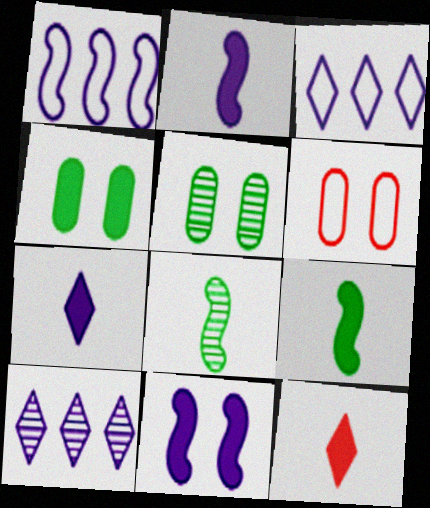[[1, 5, 12], 
[6, 9, 10]]